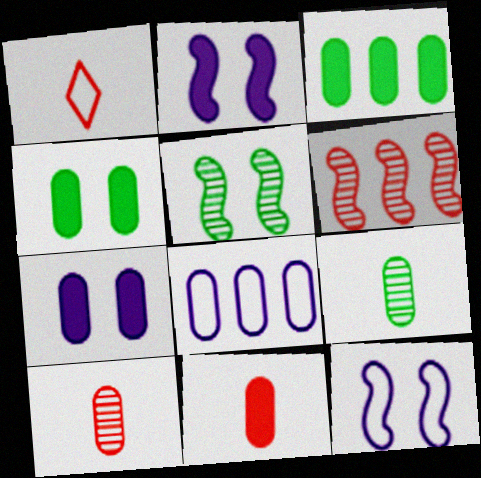[[3, 7, 11], 
[4, 8, 10]]